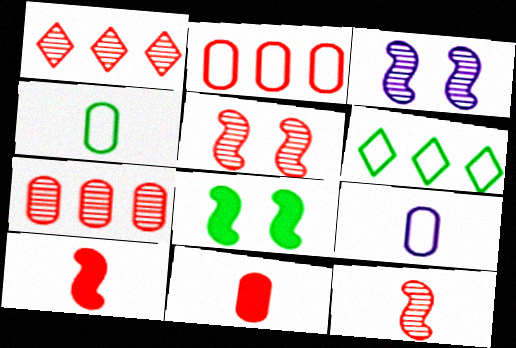[[1, 8, 9], 
[3, 6, 11]]